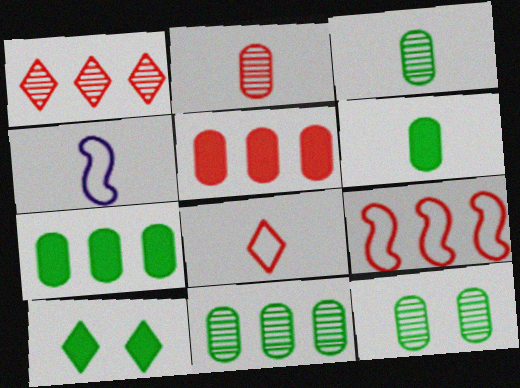[[1, 5, 9], 
[3, 11, 12]]